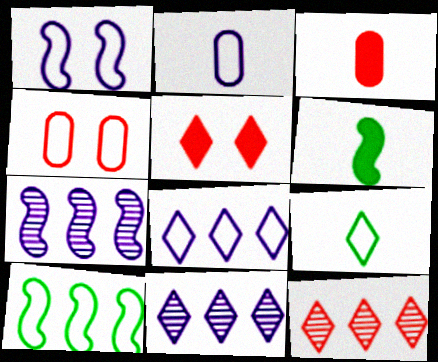[[1, 2, 8], 
[4, 6, 11], 
[5, 9, 11]]